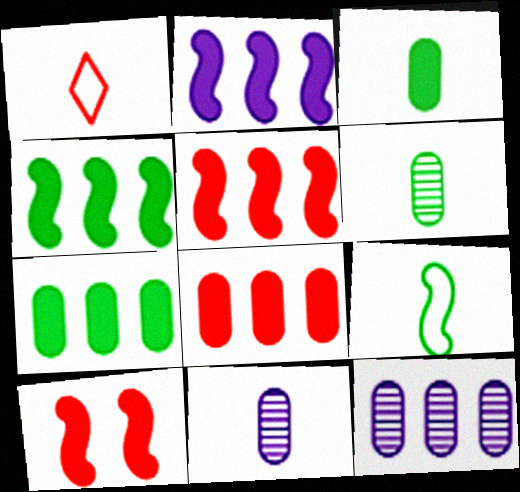[[2, 4, 5]]